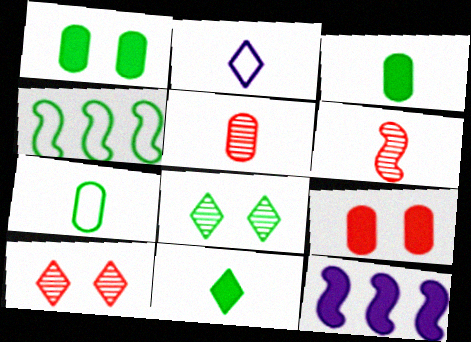[[2, 3, 6], 
[3, 4, 8], 
[7, 10, 12], 
[9, 11, 12]]